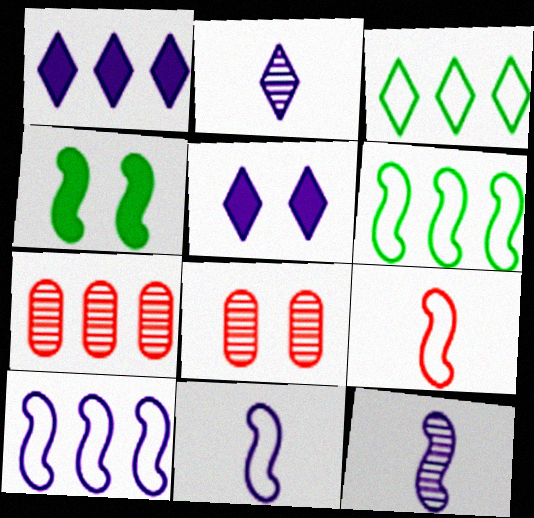[[1, 6, 7]]